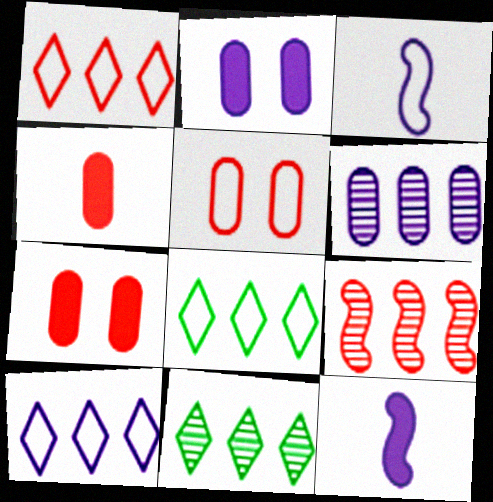[[1, 8, 10], 
[3, 5, 8], 
[3, 7, 11], 
[5, 11, 12], 
[6, 9, 11]]